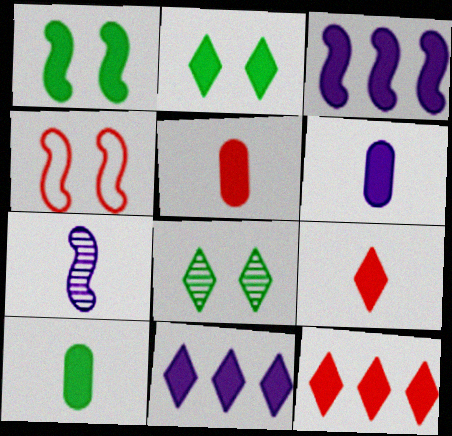[[1, 5, 11], 
[1, 6, 12], 
[2, 3, 5], 
[2, 9, 11], 
[5, 6, 10]]